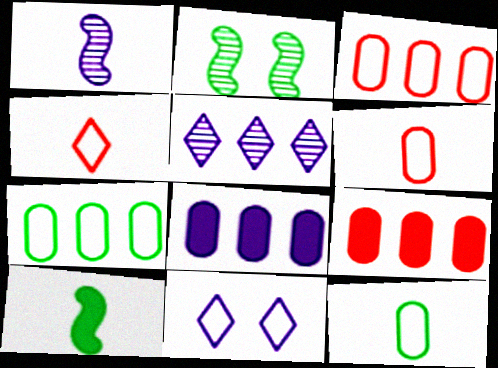[[1, 8, 11], 
[2, 4, 8]]